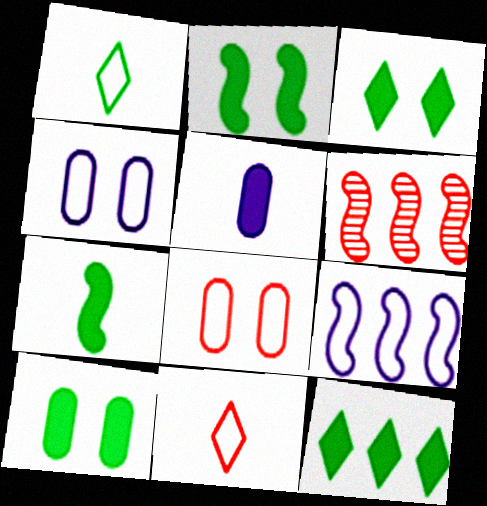[[1, 8, 9], 
[2, 3, 10], 
[7, 10, 12]]